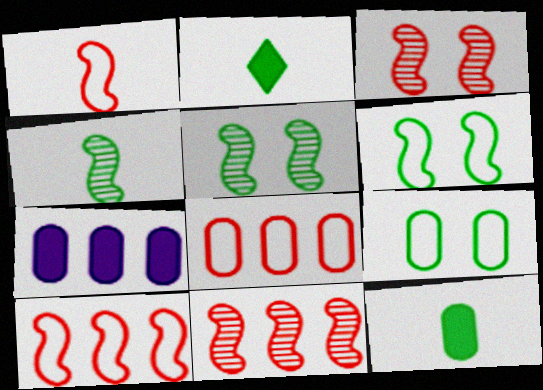[]